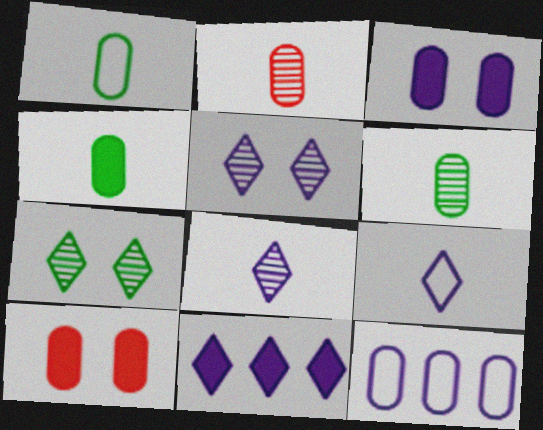[[1, 4, 6], 
[5, 9, 11], 
[6, 10, 12]]